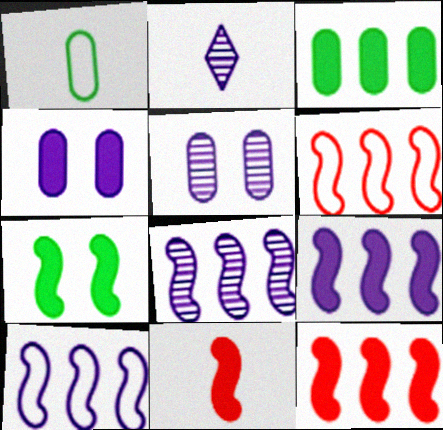[[1, 2, 11], 
[2, 4, 10], 
[2, 5, 8], 
[7, 9, 11], 
[8, 9, 10]]